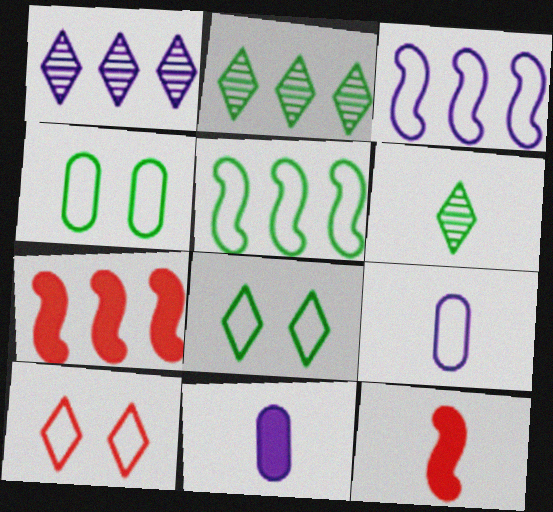[[1, 4, 12], 
[5, 9, 10], 
[6, 9, 12]]